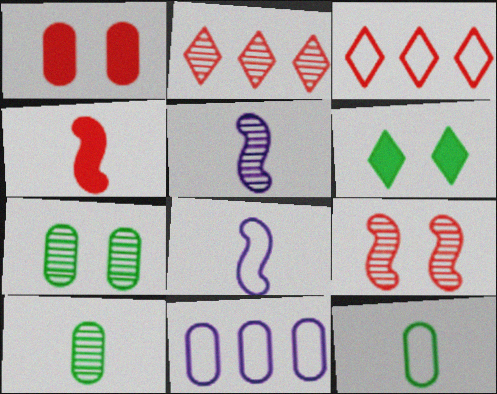[[1, 10, 11], 
[2, 5, 7]]